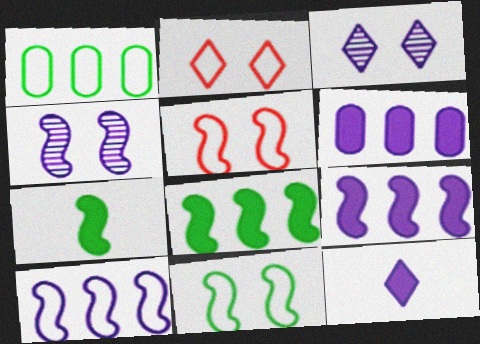[]